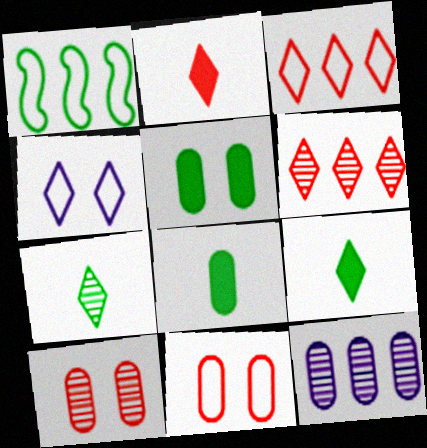[[1, 5, 7], 
[4, 6, 9], 
[8, 11, 12]]